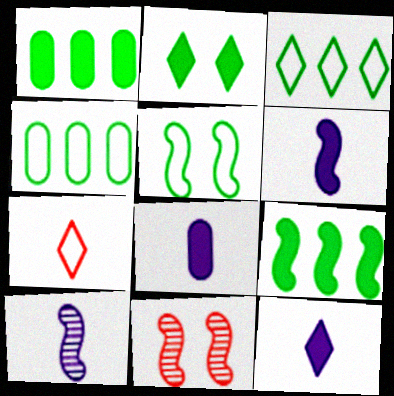[[3, 8, 11], 
[4, 11, 12], 
[6, 8, 12]]